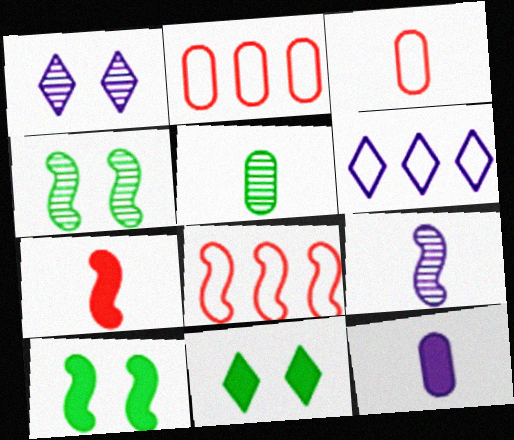[[2, 9, 11], 
[3, 5, 12], 
[8, 9, 10]]